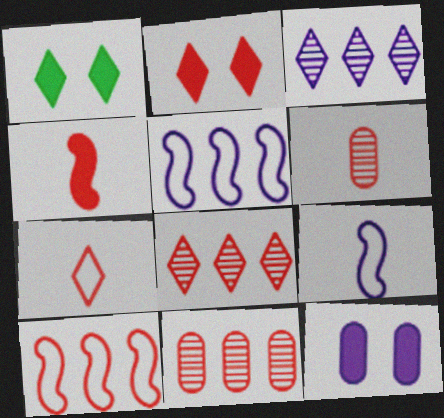[[1, 3, 7], 
[1, 5, 6], 
[1, 9, 11], 
[2, 6, 10], 
[2, 7, 8], 
[3, 9, 12], 
[4, 6, 7]]